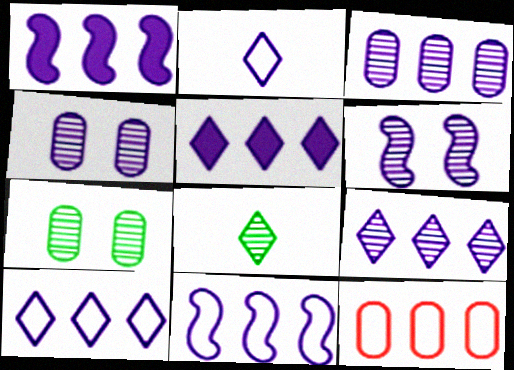[[1, 2, 4], 
[1, 3, 10], 
[3, 5, 11], 
[5, 9, 10]]